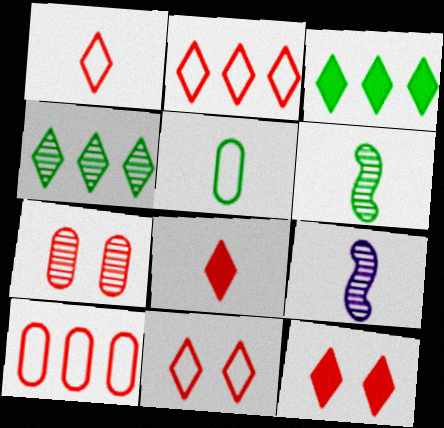[[1, 2, 11], 
[4, 7, 9], 
[5, 8, 9]]